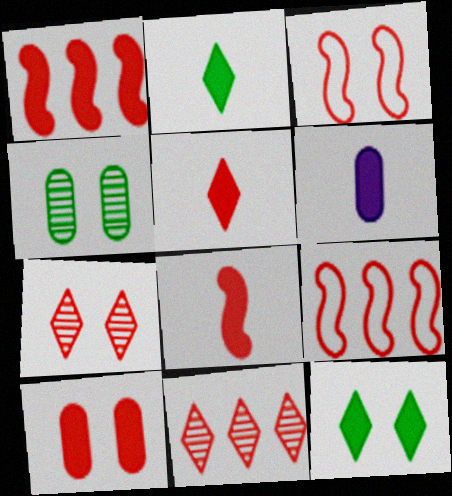[[1, 5, 10], 
[1, 6, 12], 
[2, 6, 8], 
[3, 7, 10]]